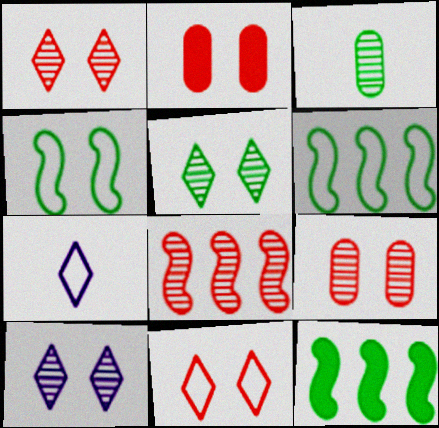[[1, 5, 10], 
[2, 4, 10], 
[3, 8, 10], 
[7, 9, 12]]